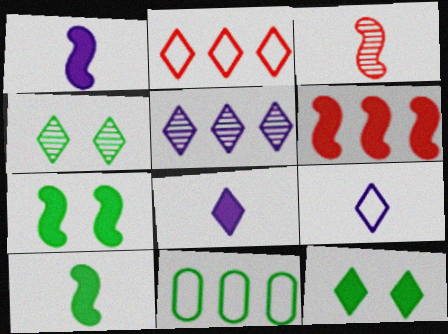[[1, 6, 7], 
[2, 4, 8], 
[4, 10, 11], 
[5, 6, 11]]